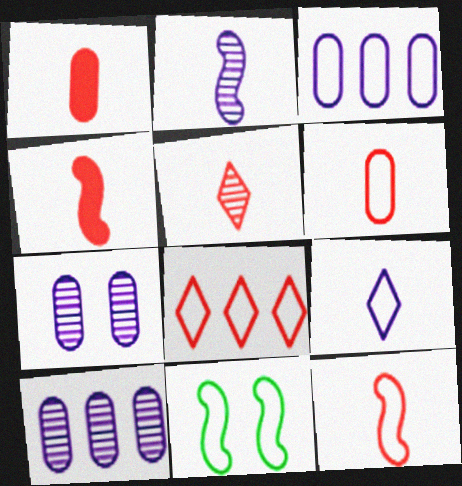[[1, 5, 12], 
[4, 5, 6]]